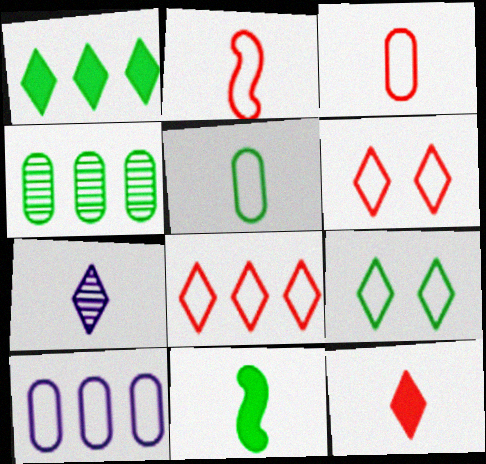[[1, 6, 7], 
[2, 9, 10], 
[3, 7, 11], 
[4, 9, 11]]